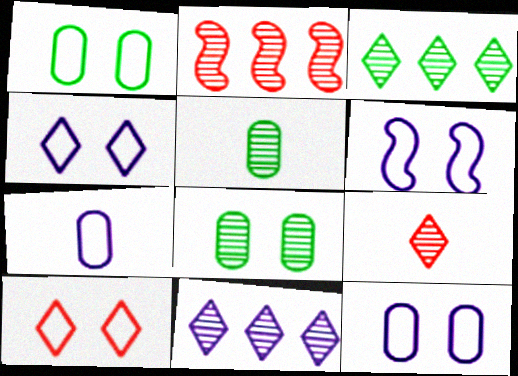[[1, 6, 10], 
[4, 6, 12]]